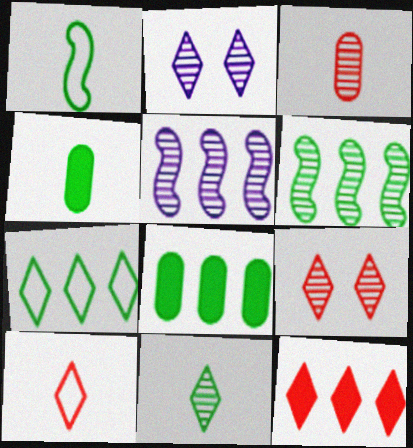[[1, 4, 11], 
[2, 3, 6], 
[6, 7, 8], 
[9, 10, 12]]